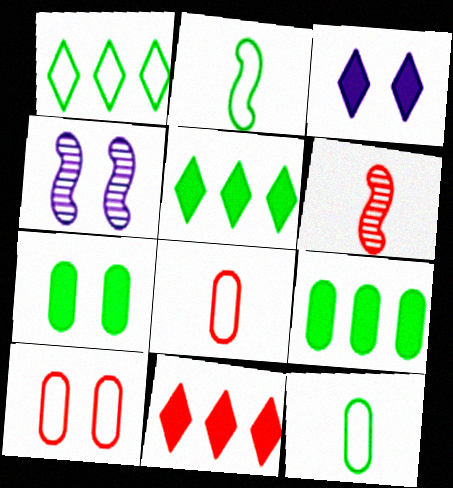[[4, 5, 8], 
[4, 11, 12], 
[6, 10, 11]]